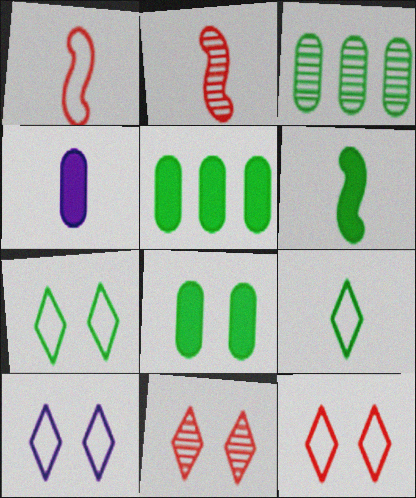[[2, 4, 9], 
[2, 5, 10], 
[3, 6, 7], 
[7, 10, 12]]